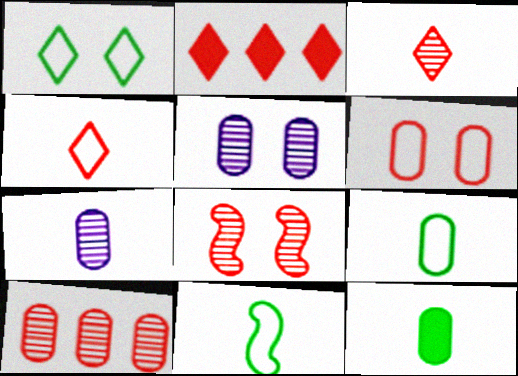[[2, 5, 11], 
[3, 8, 10]]